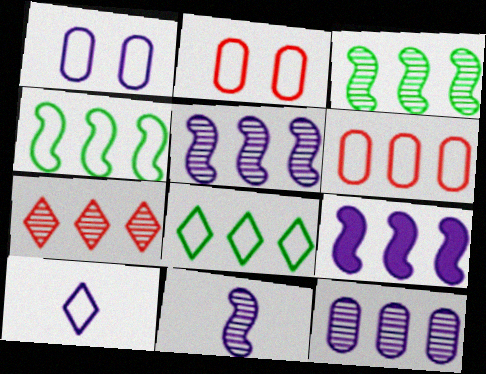[[2, 4, 10], 
[3, 7, 12]]